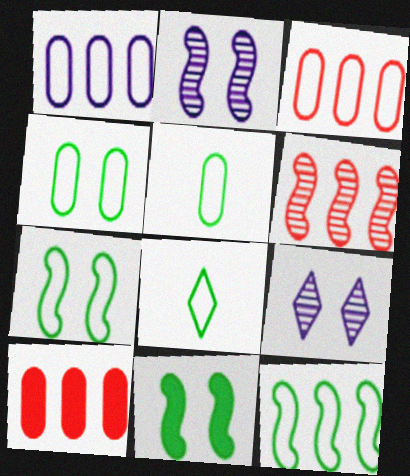[[2, 8, 10], 
[4, 8, 12]]